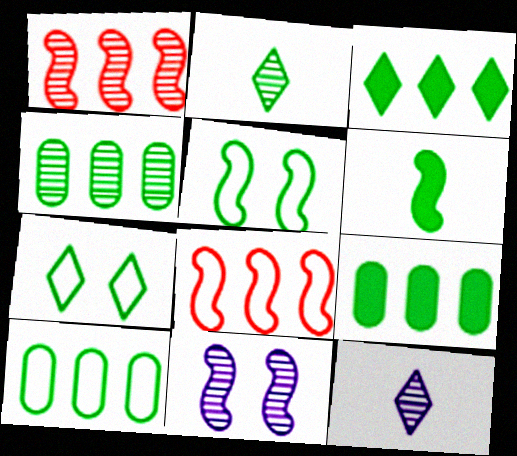[[2, 3, 7], 
[2, 5, 9], 
[4, 6, 7], 
[4, 9, 10], 
[6, 8, 11]]